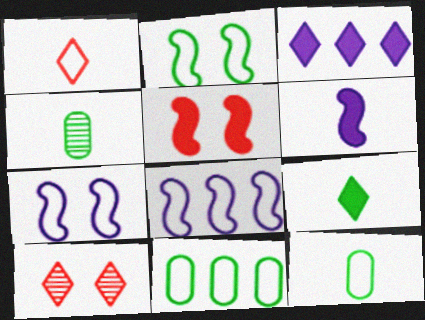[[1, 4, 6], 
[1, 7, 11], 
[6, 10, 11]]